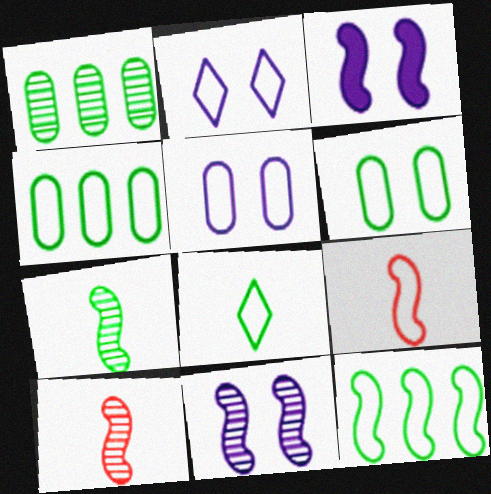[[2, 4, 9], 
[3, 10, 12], 
[6, 8, 12]]